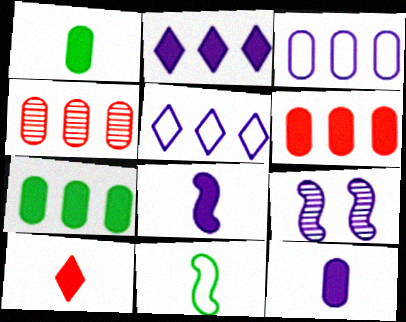[[1, 8, 10], 
[3, 4, 7], 
[5, 9, 12]]